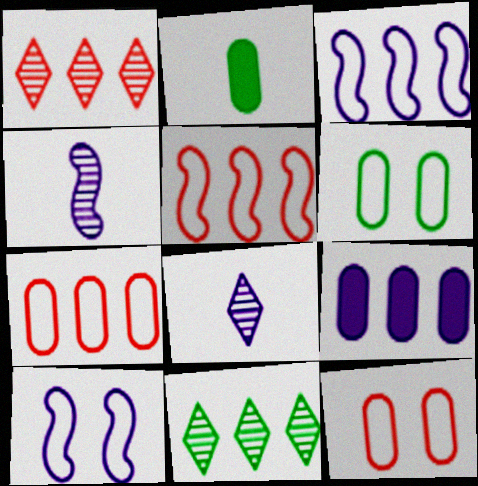[[1, 2, 10], 
[5, 9, 11], 
[8, 9, 10]]